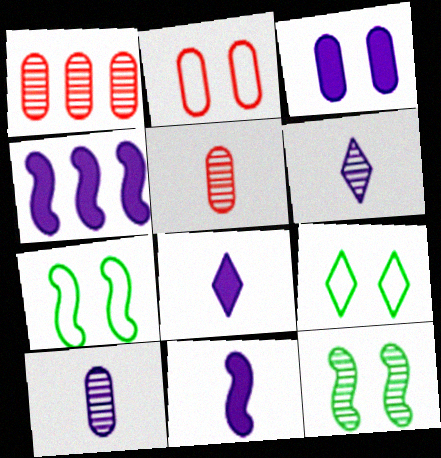[[1, 6, 12], 
[1, 7, 8], 
[1, 9, 11], 
[3, 4, 8], 
[4, 5, 9]]